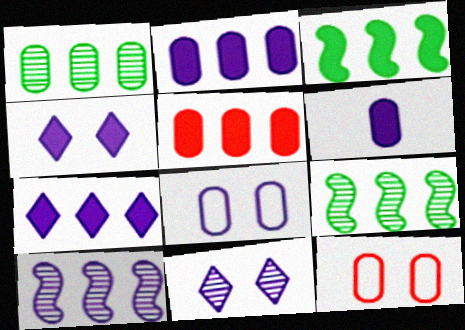[[1, 6, 12], 
[3, 5, 7]]